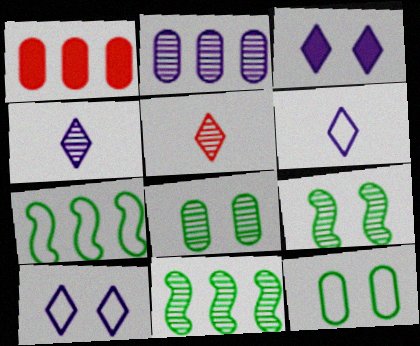[[1, 6, 9], 
[2, 5, 9]]